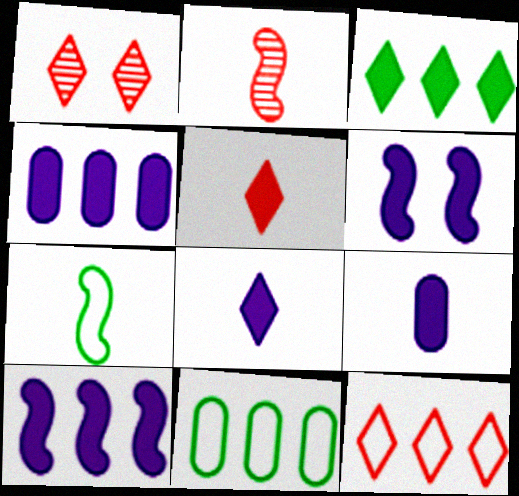[[1, 4, 7], 
[1, 5, 12], 
[4, 6, 8]]